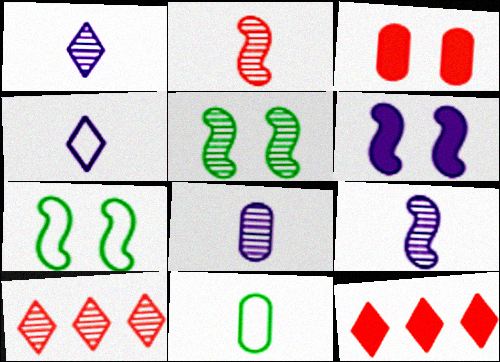[[1, 8, 9], 
[5, 8, 10], 
[6, 10, 11], 
[7, 8, 12]]